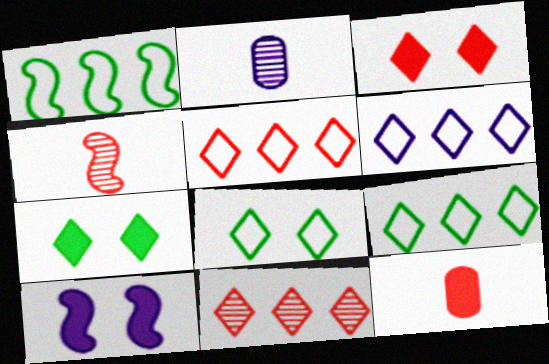[[1, 2, 3], 
[1, 4, 10], 
[2, 6, 10], 
[5, 6, 9]]